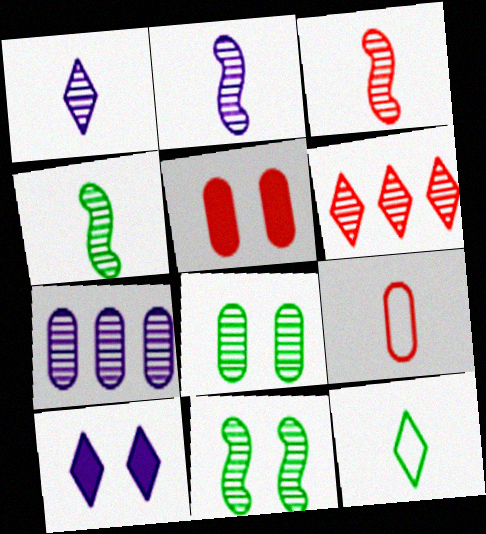[[2, 3, 4], 
[2, 6, 8], 
[6, 10, 12]]